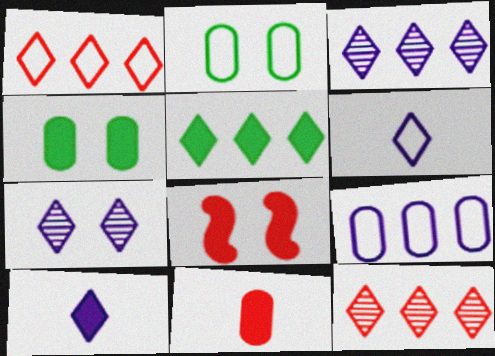[[1, 3, 5], 
[2, 7, 8]]